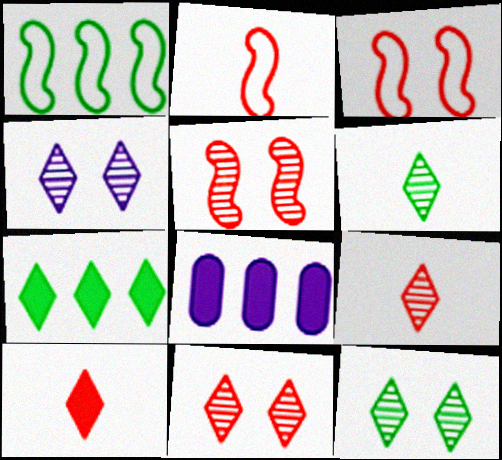[[2, 8, 12], 
[3, 6, 8], 
[4, 11, 12]]